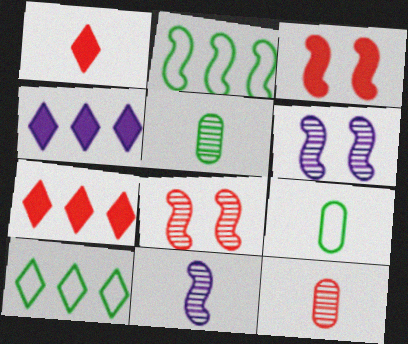[[1, 9, 11], 
[2, 3, 11], 
[4, 8, 9], 
[6, 7, 9]]